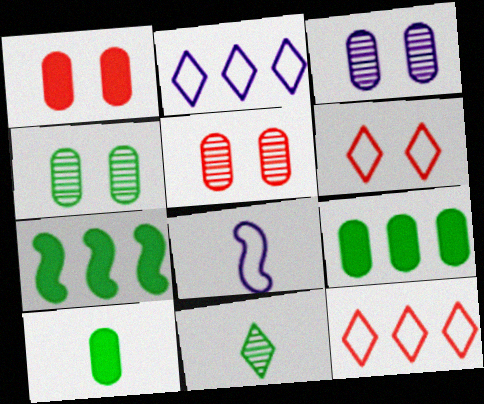[[3, 4, 5]]